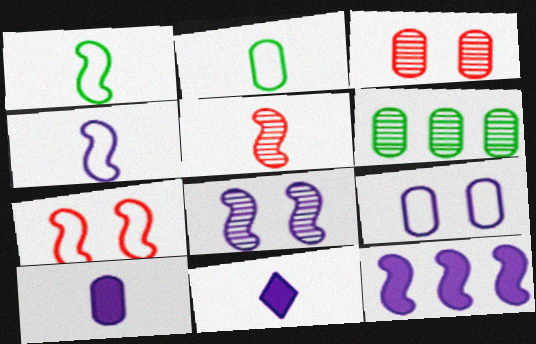[[2, 5, 11], 
[4, 8, 12], 
[6, 7, 11]]